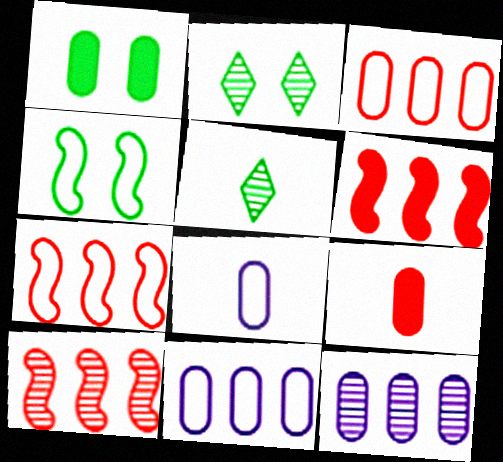[[1, 2, 4], 
[2, 6, 8], 
[6, 7, 10]]